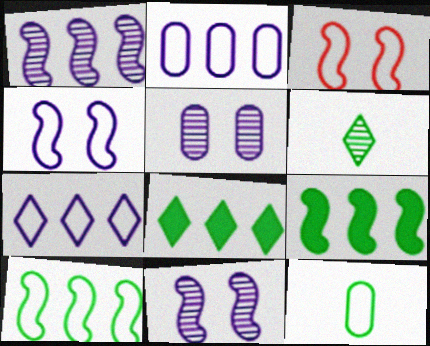[[3, 7, 12]]